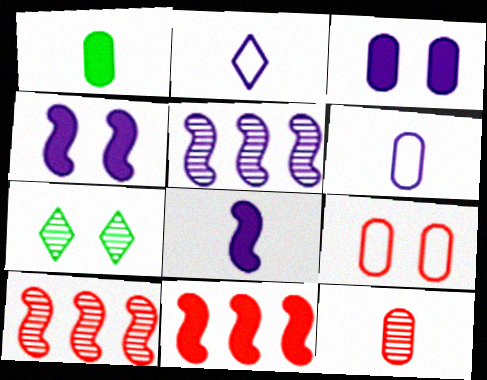[[1, 6, 12], 
[2, 3, 5], 
[4, 7, 9], 
[5, 7, 12], 
[6, 7, 11]]